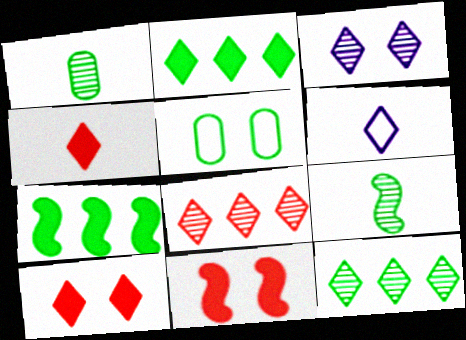[[2, 5, 9], 
[3, 5, 11], 
[6, 10, 12]]